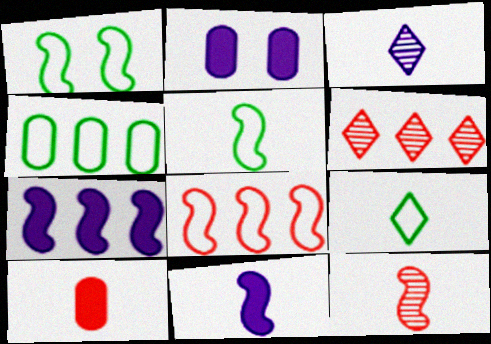[[1, 4, 9], 
[1, 7, 12], 
[2, 5, 6], 
[3, 5, 10], 
[4, 6, 7], 
[5, 11, 12]]